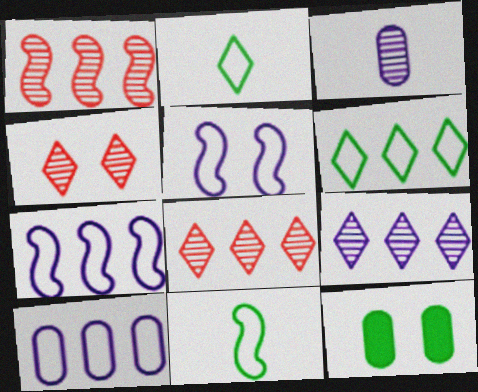[[4, 5, 12]]